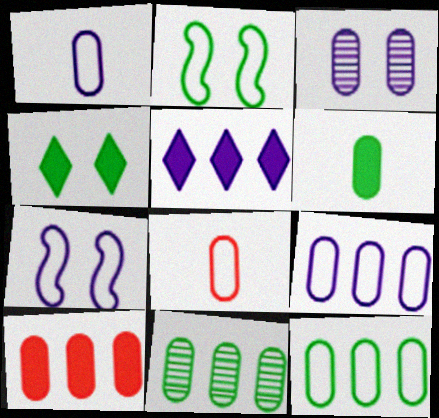[[9, 10, 11]]